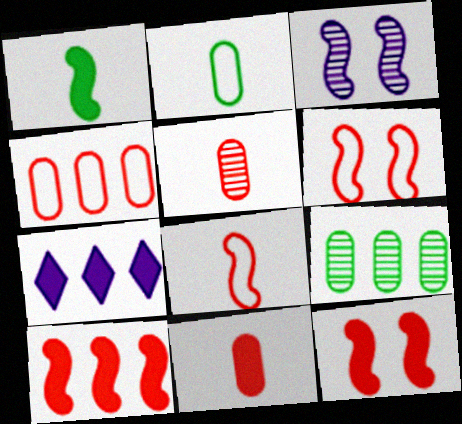[]